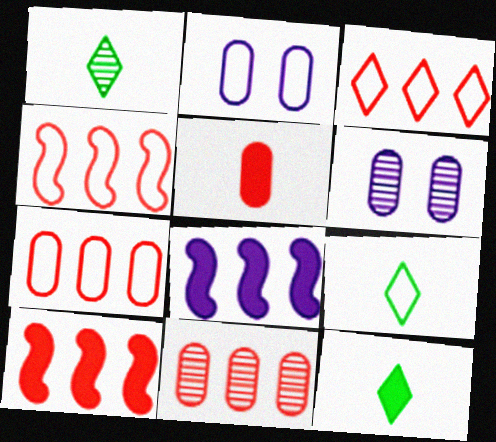[[1, 2, 10], 
[1, 9, 12], 
[2, 4, 9], 
[3, 4, 7], 
[3, 10, 11], 
[4, 6, 12], 
[6, 9, 10]]